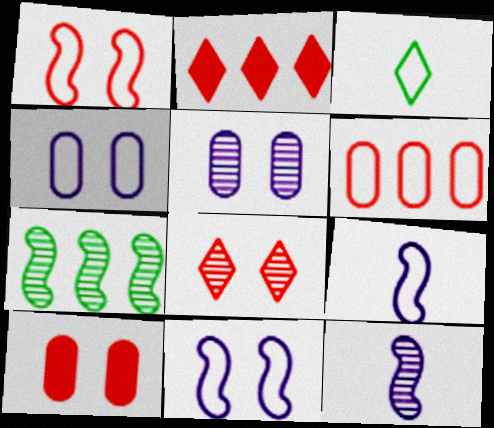[[1, 8, 10], 
[3, 6, 11]]